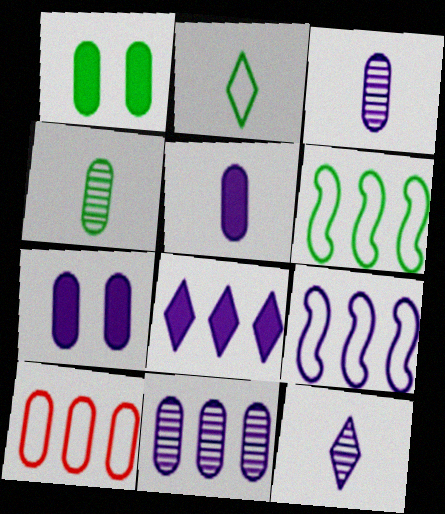[[1, 3, 10], 
[4, 7, 10], 
[7, 9, 12], 
[8, 9, 11]]